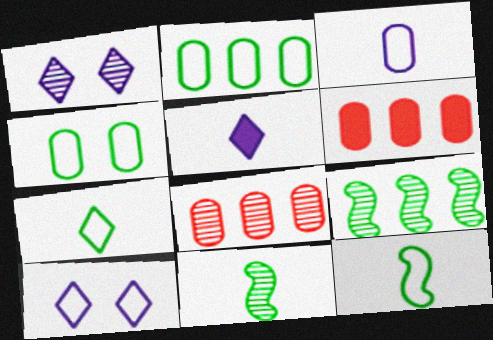[[1, 6, 12], 
[1, 8, 11], 
[6, 10, 11]]